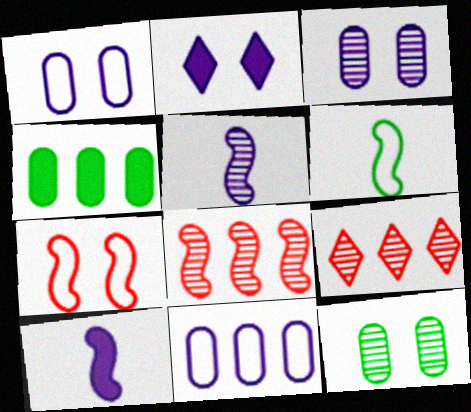[[2, 5, 11], 
[2, 7, 12], 
[5, 9, 12]]